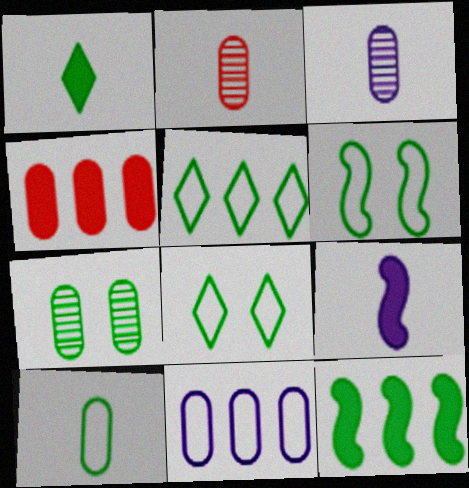[[5, 6, 10]]